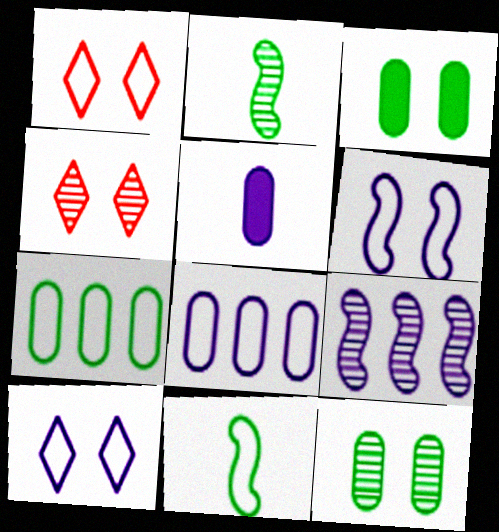[[1, 8, 11], 
[3, 4, 6], 
[5, 9, 10]]